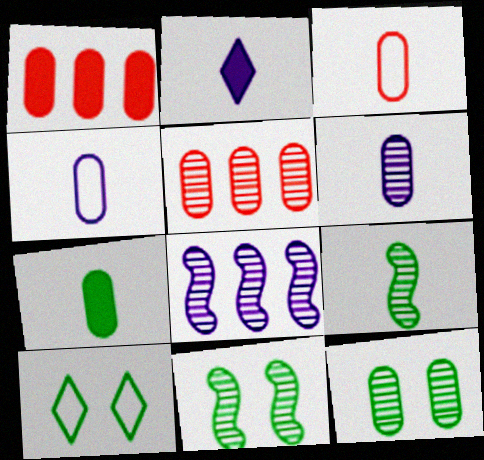[[1, 4, 12], 
[2, 3, 9], 
[3, 6, 7], 
[5, 6, 12]]